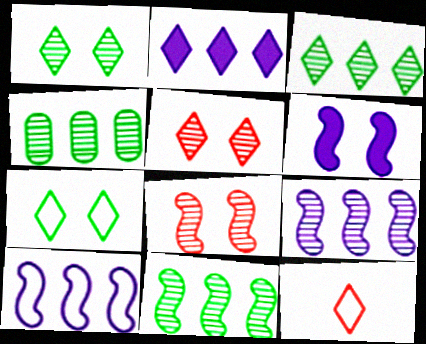[[1, 2, 12], 
[3, 4, 11], 
[4, 6, 12]]